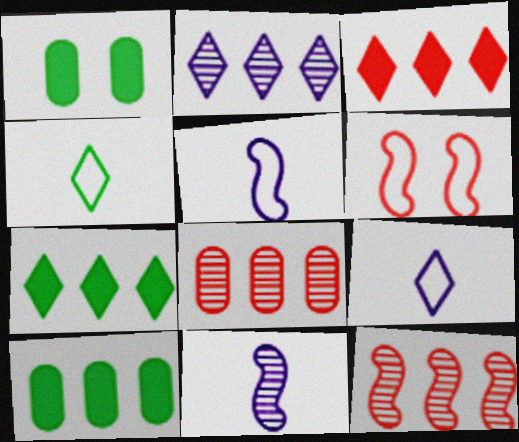[[1, 9, 12]]